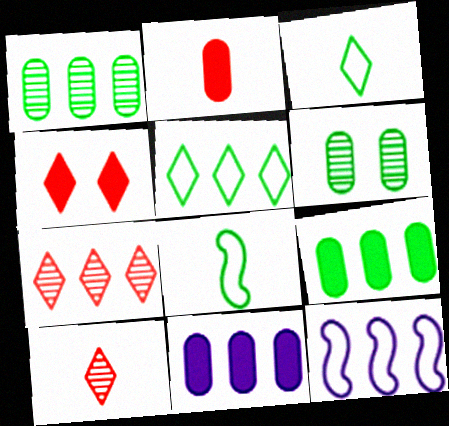[[7, 9, 12]]